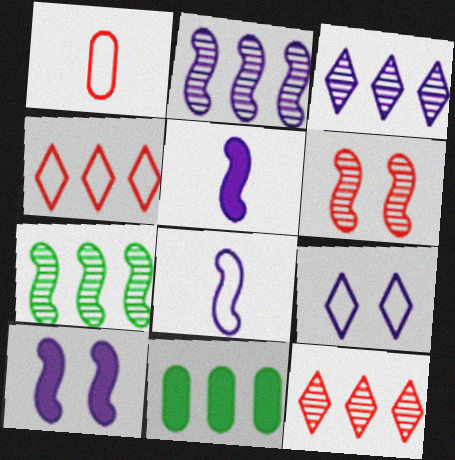[[2, 4, 11], 
[2, 8, 10]]